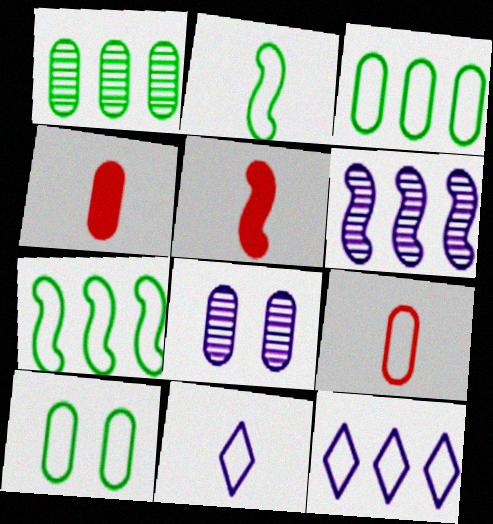[[2, 9, 11], 
[3, 4, 8]]